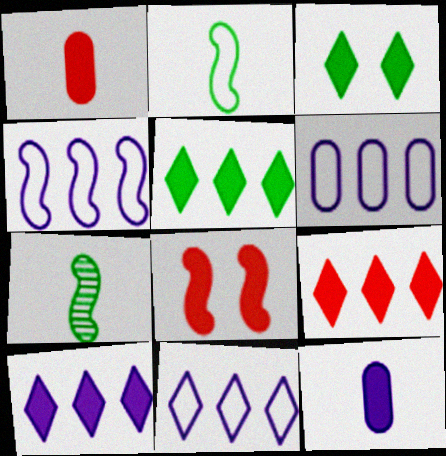[[1, 8, 9], 
[4, 6, 11], 
[4, 7, 8], 
[5, 8, 12], 
[5, 9, 10]]